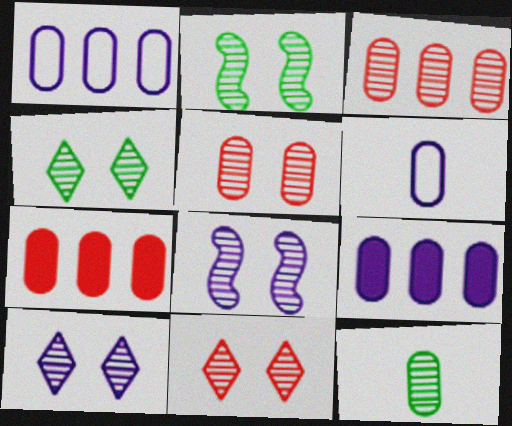[[2, 5, 10], 
[4, 5, 8], 
[4, 10, 11]]